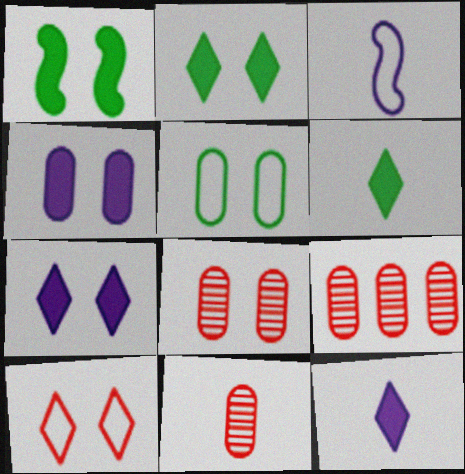[[2, 3, 9], 
[3, 6, 11], 
[4, 5, 8], 
[8, 9, 11]]